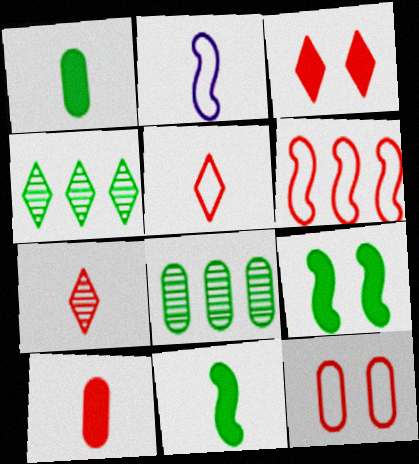[[1, 2, 7], 
[2, 3, 8], 
[5, 6, 12]]